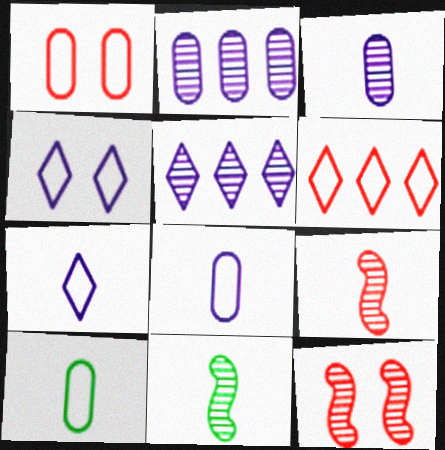[]